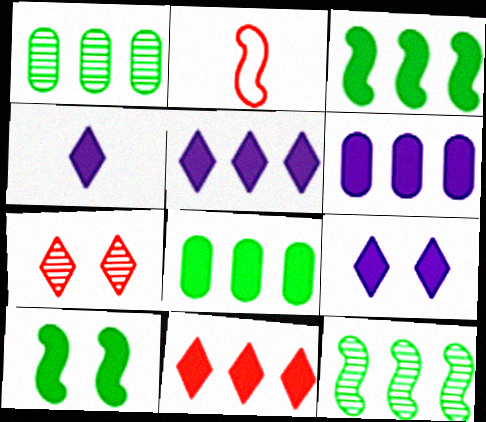[[1, 2, 9], 
[3, 6, 11], 
[4, 5, 9]]